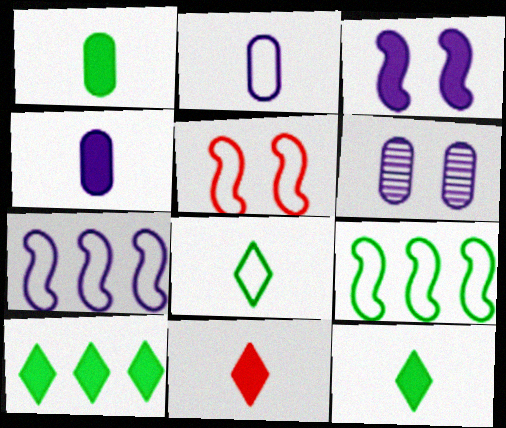[[6, 9, 11]]